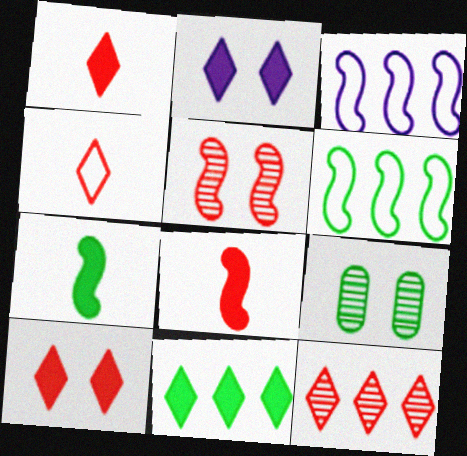[[1, 2, 11], 
[1, 3, 9], 
[3, 5, 7], 
[4, 10, 12]]